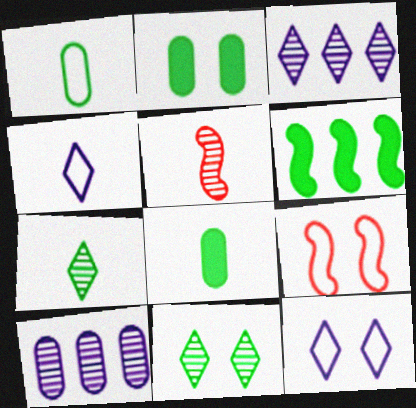[[1, 6, 11], 
[3, 8, 9], 
[4, 5, 8], 
[5, 10, 11]]